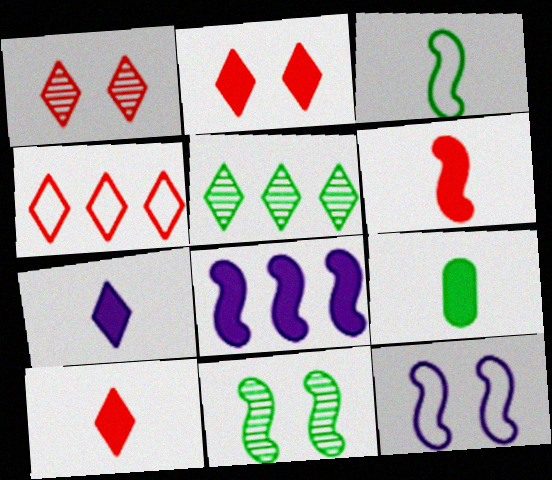[[1, 4, 10], 
[2, 8, 9], 
[6, 7, 9]]